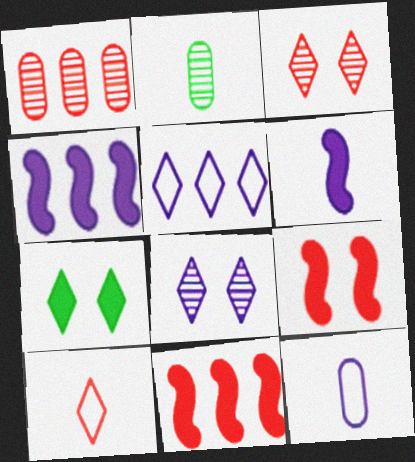[[1, 9, 10], 
[2, 5, 9], 
[2, 6, 10], 
[4, 8, 12]]